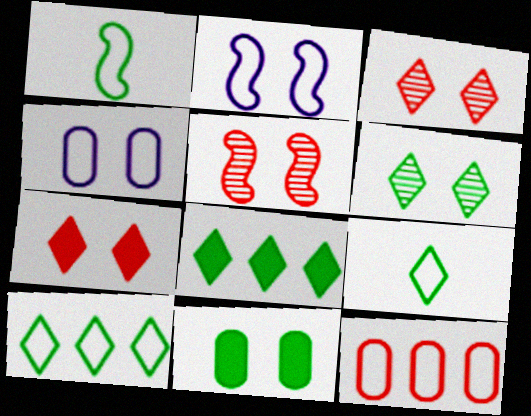[[2, 3, 11], 
[2, 9, 12], 
[6, 8, 9]]